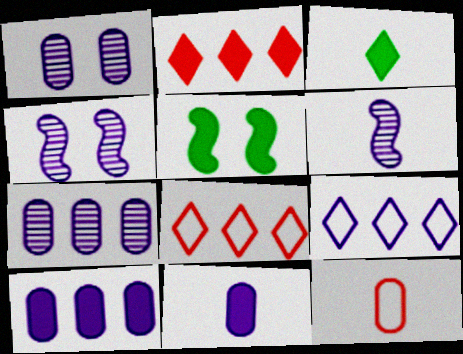[[2, 5, 11], 
[3, 6, 12], 
[4, 9, 11]]